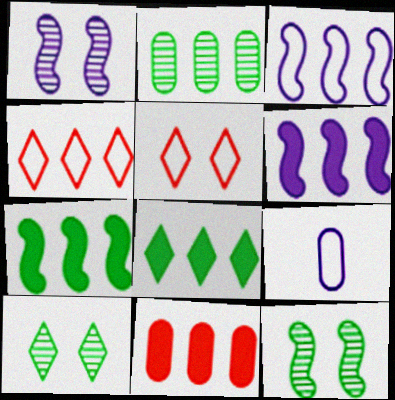[[2, 4, 6], 
[6, 8, 11]]